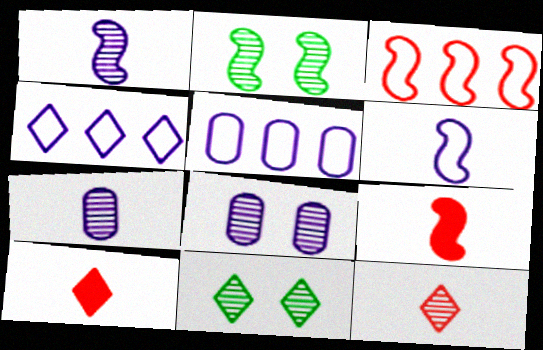[[2, 5, 10], 
[4, 10, 11], 
[5, 9, 11]]